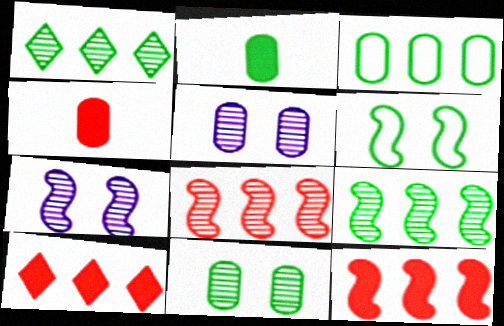[[1, 2, 6], 
[2, 3, 11], 
[3, 4, 5]]